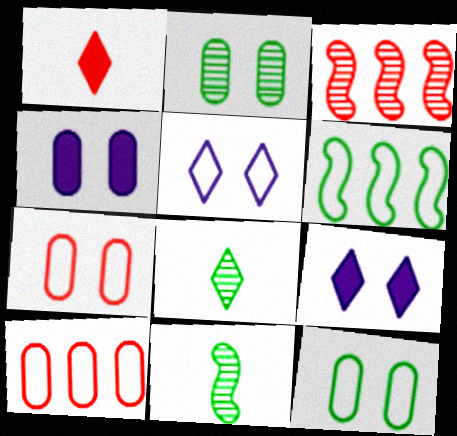[[1, 3, 7], 
[2, 4, 7], 
[9, 10, 11]]